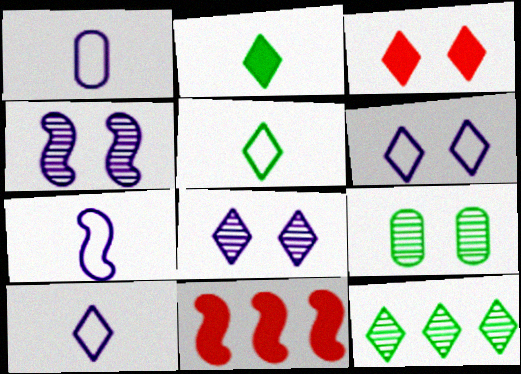[[1, 7, 10], 
[3, 10, 12], 
[9, 10, 11]]